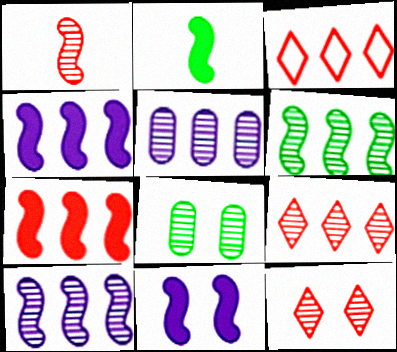[[2, 7, 11], 
[5, 6, 9]]